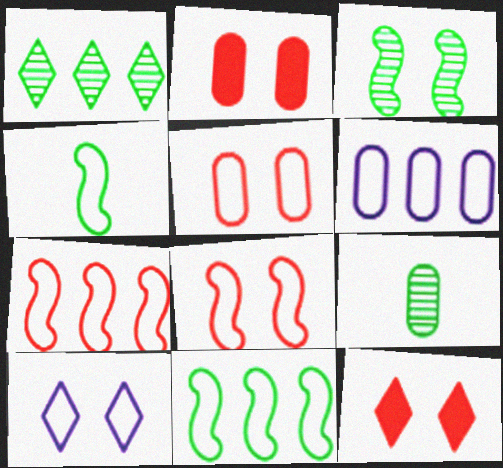[[1, 3, 9], 
[2, 3, 10], 
[2, 6, 9]]